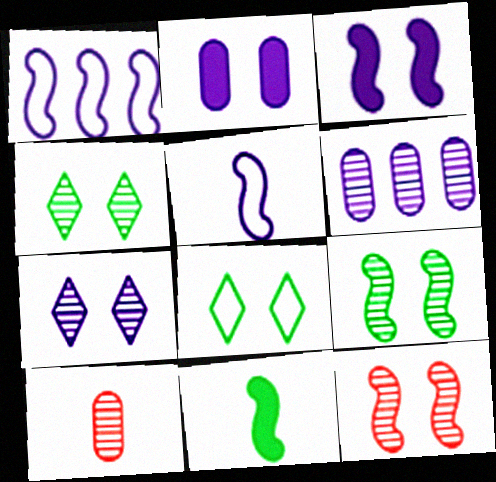[[1, 11, 12], 
[2, 8, 12]]